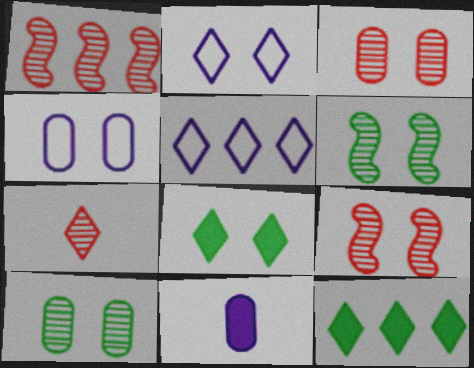[[1, 3, 7], 
[2, 7, 12], 
[4, 8, 9], 
[5, 7, 8]]